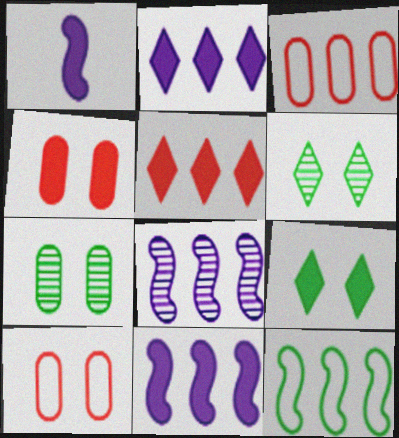[[1, 3, 6]]